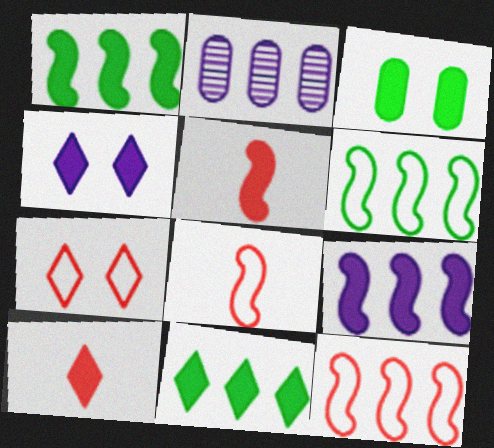[[2, 11, 12], 
[3, 9, 10], 
[4, 10, 11]]